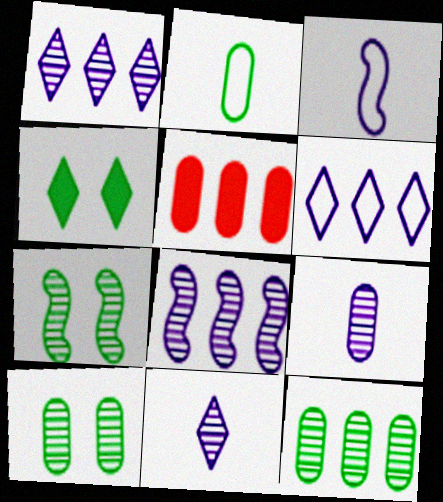[]